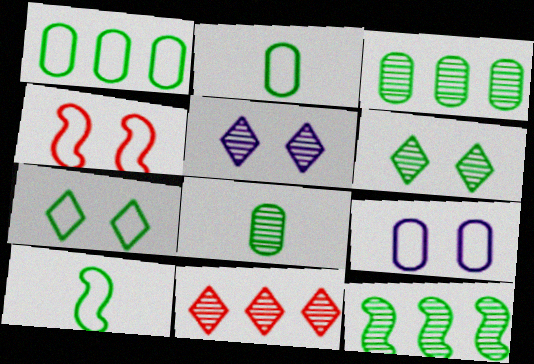[[1, 7, 10], 
[4, 7, 9], 
[6, 8, 12]]